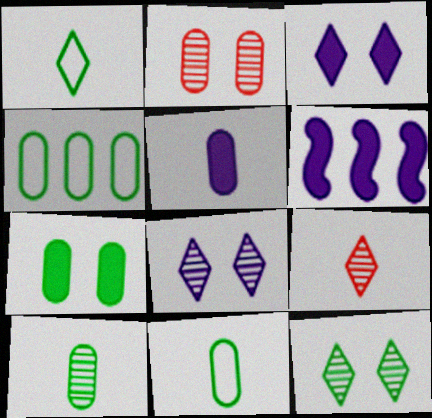[[1, 2, 6], 
[2, 4, 5], 
[3, 5, 6], 
[4, 7, 10]]